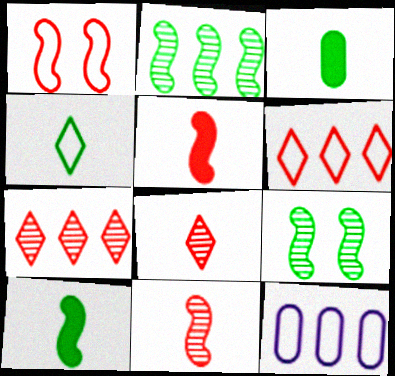[[1, 4, 12]]